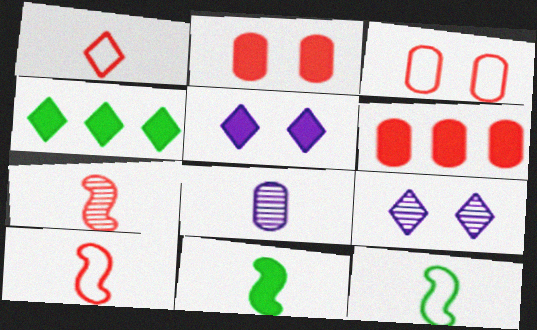[[1, 4, 9], 
[1, 8, 11], 
[5, 6, 11], 
[6, 9, 12]]